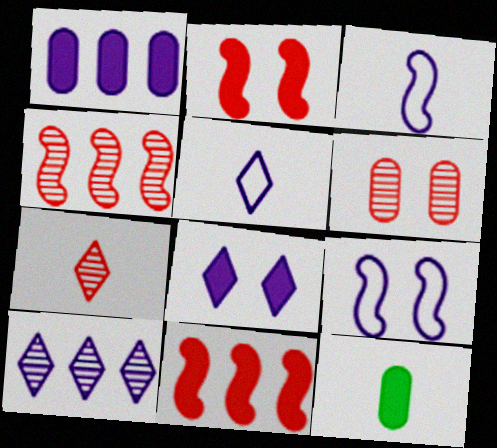[[3, 7, 12], 
[4, 6, 7], 
[5, 8, 10], 
[8, 11, 12]]